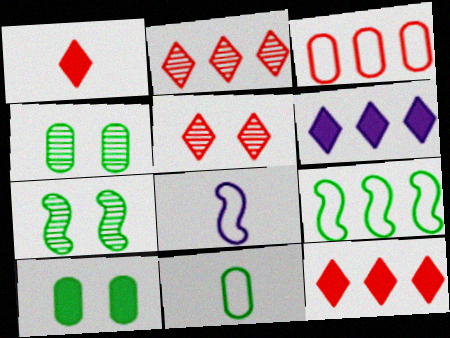[[2, 8, 10], 
[4, 8, 12]]